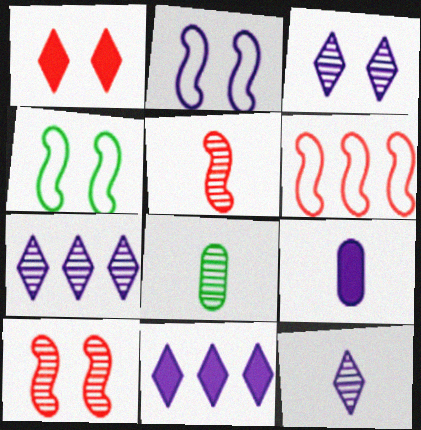[[2, 7, 9], 
[3, 7, 12], 
[5, 8, 12], 
[7, 8, 10]]